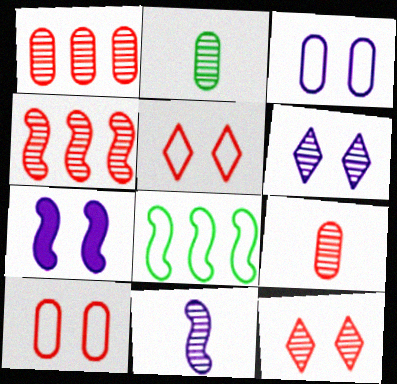[[2, 4, 6], 
[3, 6, 7], 
[4, 9, 12]]